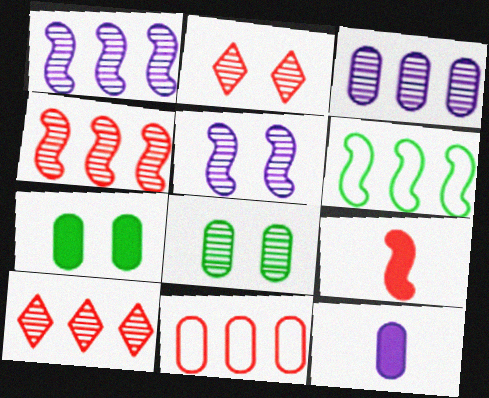[[2, 5, 8], 
[2, 6, 12], 
[2, 9, 11], 
[5, 6, 9], 
[8, 11, 12]]